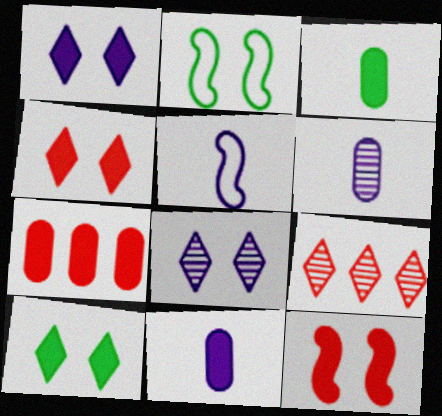[[1, 4, 10], 
[2, 9, 11]]